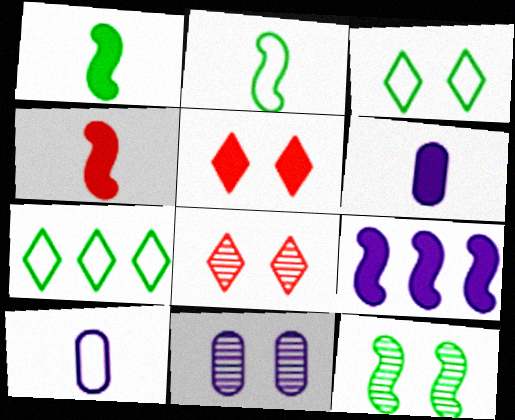[[4, 7, 11], 
[8, 11, 12]]